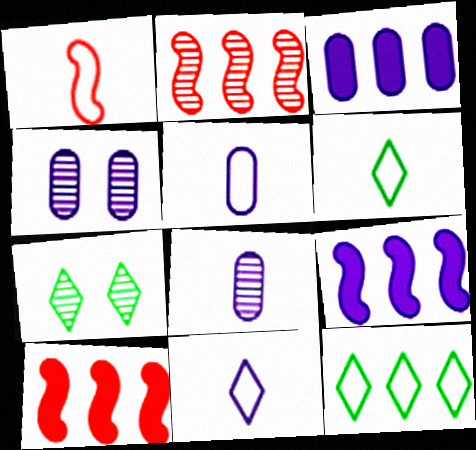[[1, 3, 7], 
[1, 5, 6], 
[2, 3, 12], 
[2, 7, 8], 
[3, 4, 5], 
[4, 6, 10], 
[4, 9, 11], 
[5, 7, 10]]